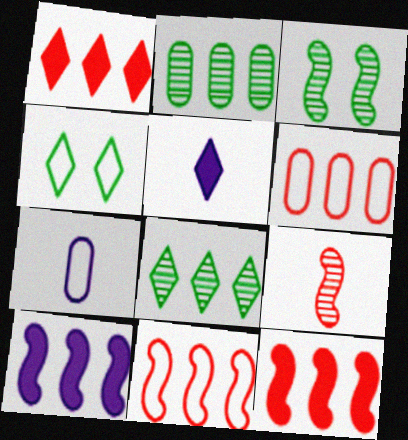[[1, 3, 7], 
[3, 5, 6], 
[4, 7, 11], 
[6, 8, 10]]